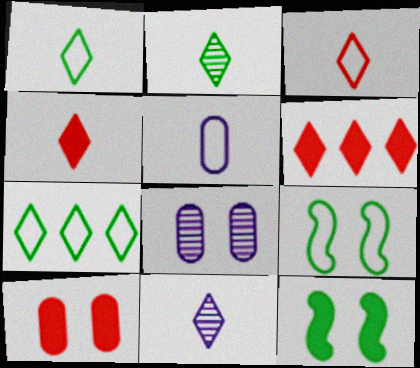[[1, 4, 11]]